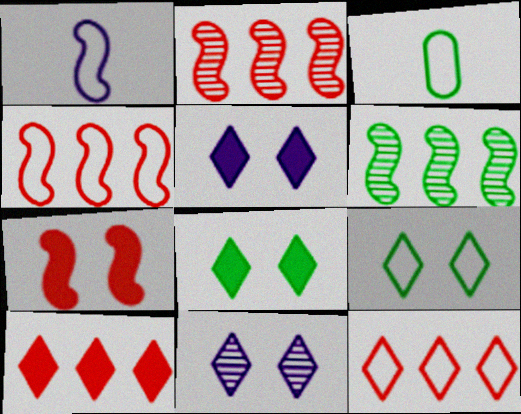[[1, 6, 7], 
[2, 3, 5], 
[3, 6, 8]]